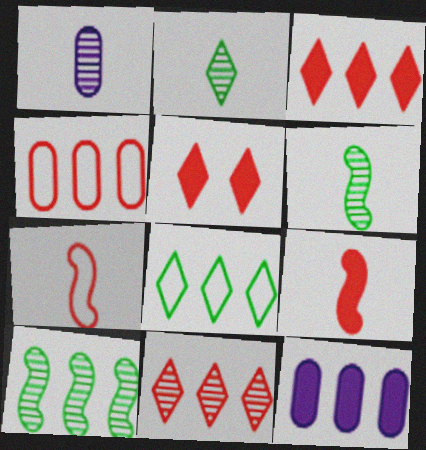[]